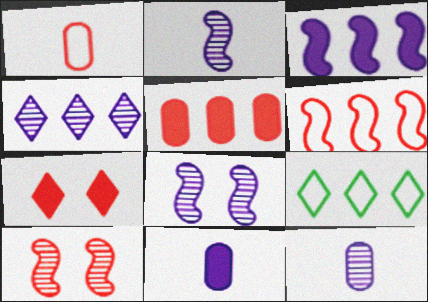[[4, 8, 12], 
[9, 10, 11]]